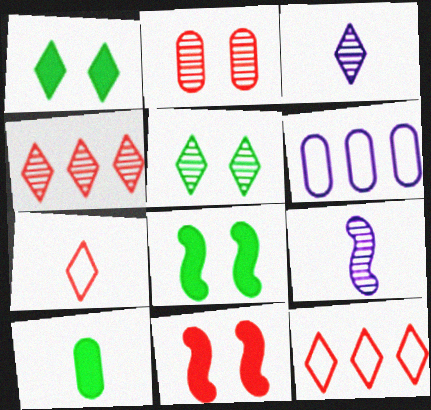[[1, 3, 12], 
[2, 6, 10], 
[3, 4, 5], 
[7, 9, 10]]